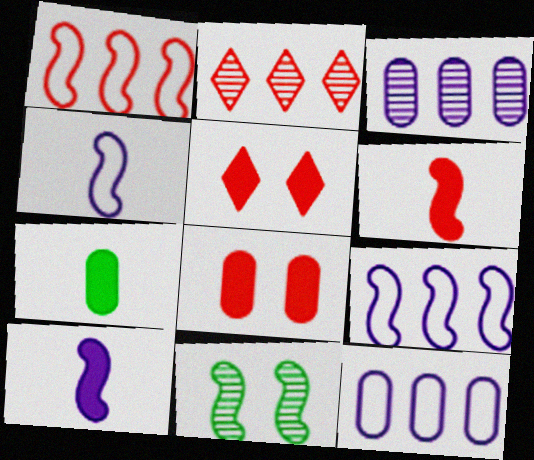[[1, 10, 11], 
[6, 9, 11]]